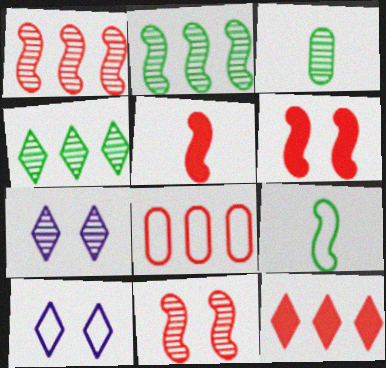[[1, 3, 7], 
[1, 8, 12], 
[8, 9, 10]]